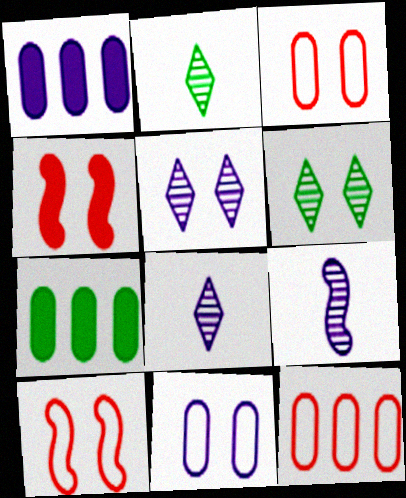[[1, 2, 10], 
[4, 6, 11], 
[7, 8, 10]]